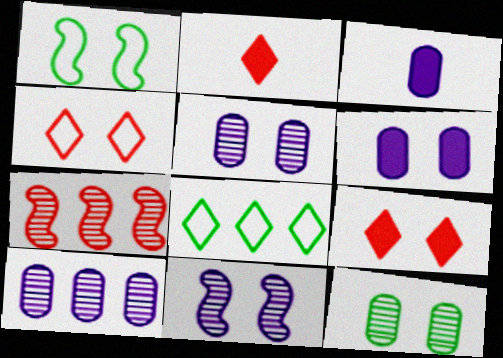[[1, 2, 10], 
[1, 5, 9]]